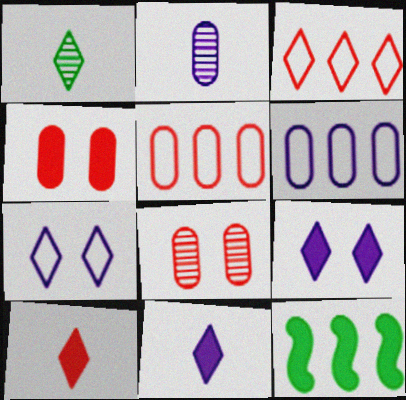[[1, 3, 9], 
[4, 11, 12]]